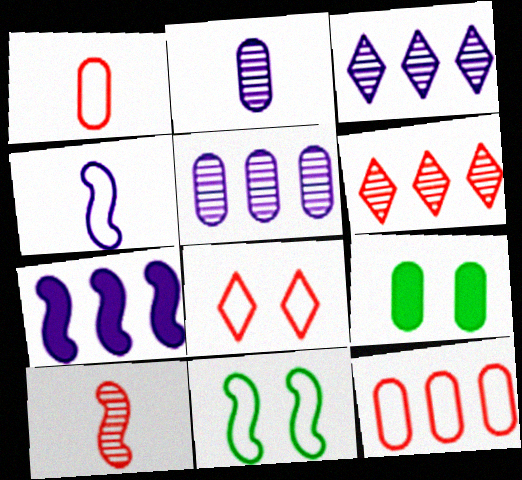[[1, 5, 9], 
[2, 9, 12], 
[4, 6, 9], 
[7, 10, 11]]